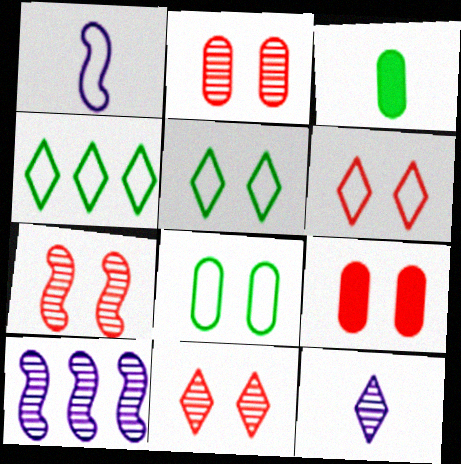[[2, 7, 11], 
[3, 6, 10], 
[6, 7, 9]]